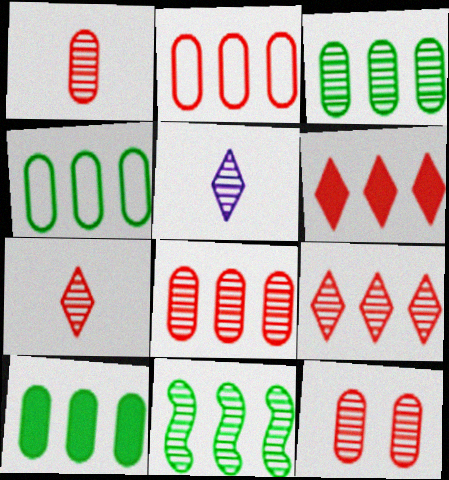[[1, 8, 12], 
[3, 4, 10], 
[5, 11, 12]]